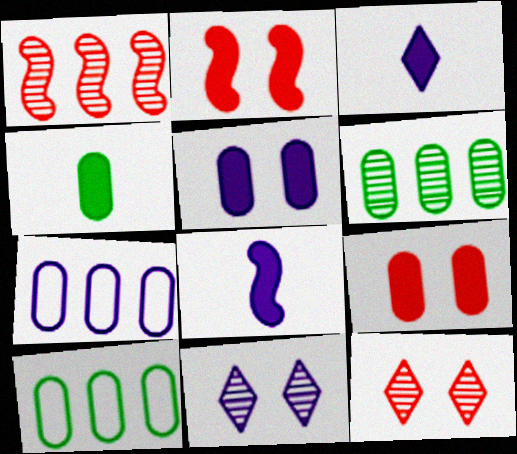[[7, 8, 11], 
[8, 10, 12]]